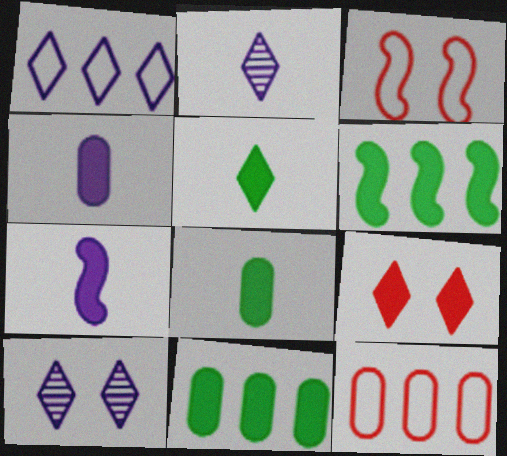[[2, 3, 11], 
[4, 6, 9], 
[7, 9, 11]]